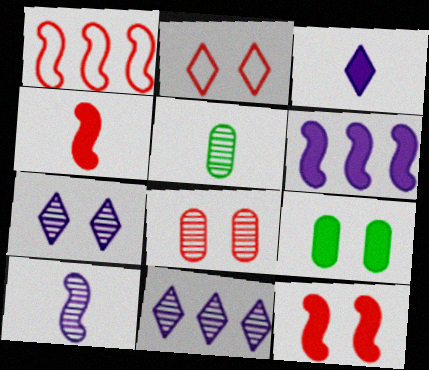[[2, 5, 6], 
[2, 8, 12]]